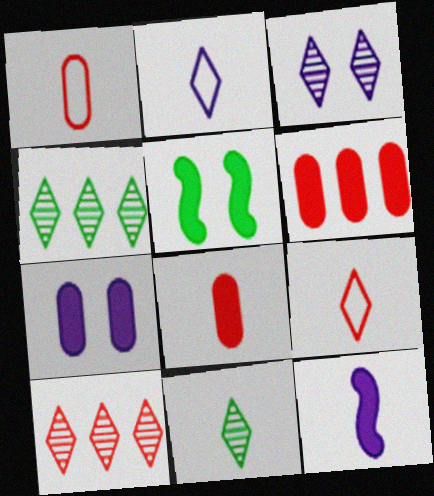[[1, 11, 12], 
[3, 10, 11]]